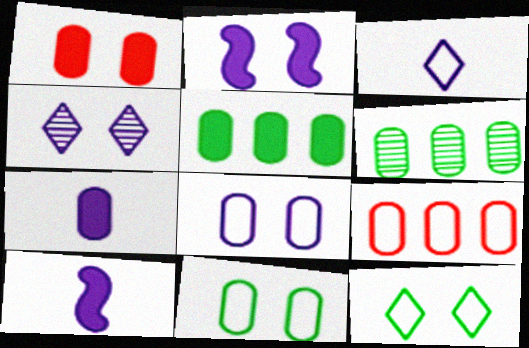[[1, 5, 7], 
[2, 4, 8]]